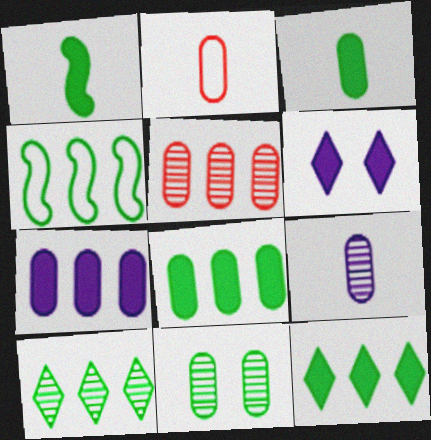[[2, 3, 9], 
[2, 7, 11], 
[4, 8, 10], 
[5, 9, 11]]